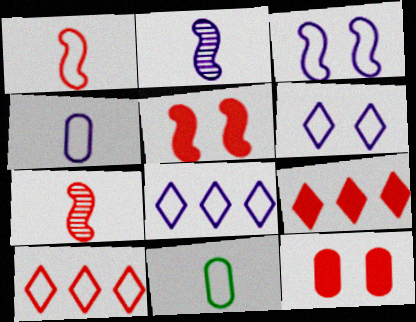[[3, 4, 8], 
[3, 10, 11], 
[7, 10, 12]]